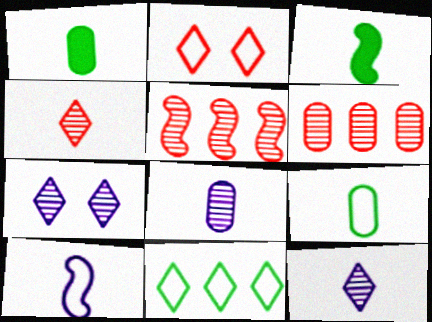[[1, 4, 10]]